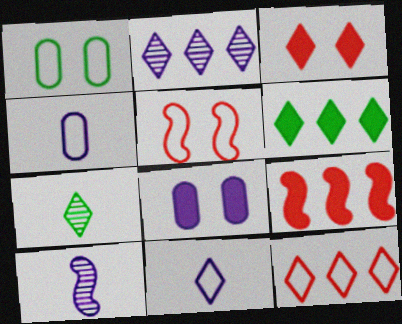[[2, 6, 12]]